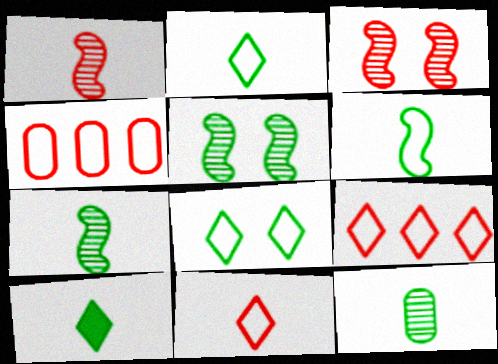[[6, 10, 12]]